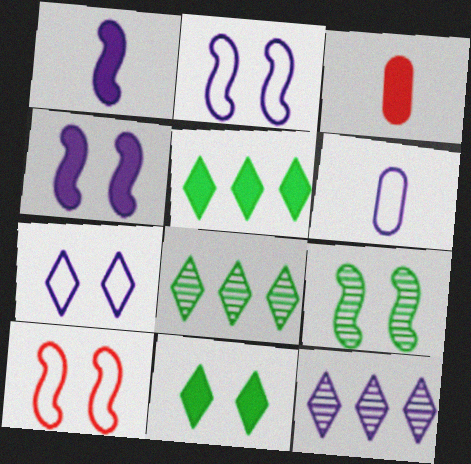[[2, 3, 8], 
[3, 4, 5], 
[4, 6, 12], 
[4, 9, 10]]